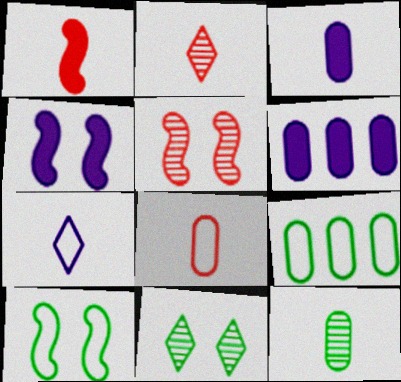[[1, 2, 8], 
[1, 7, 12], 
[2, 4, 9], 
[2, 6, 10], 
[3, 8, 12], 
[4, 5, 10]]